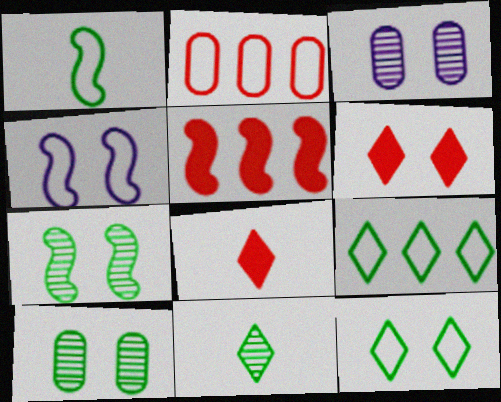[[4, 6, 10]]